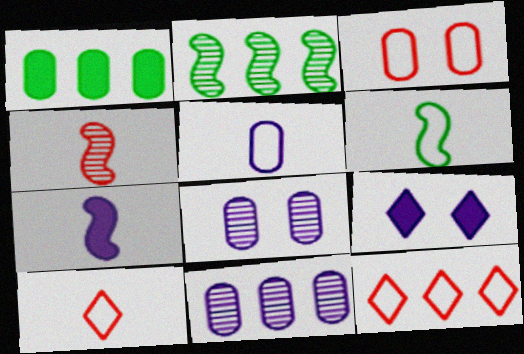[[4, 6, 7], 
[5, 6, 10]]